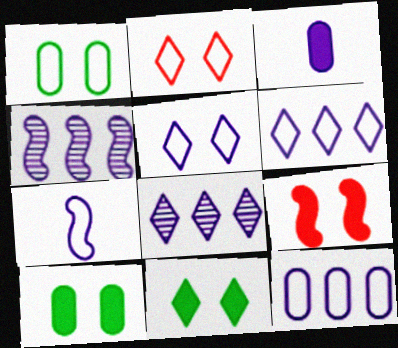[[3, 4, 5], 
[5, 7, 12]]